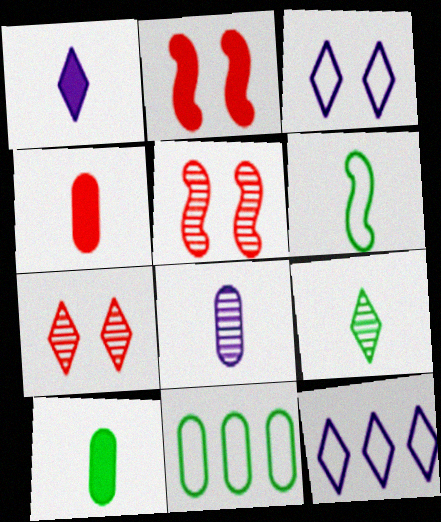[[1, 5, 11], 
[5, 10, 12], 
[6, 9, 10]]